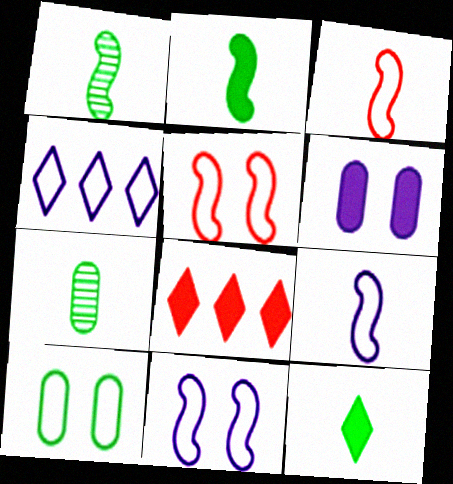[[2, 6, 8], 
[3, 4, 10], 
[7, 8, 11]]